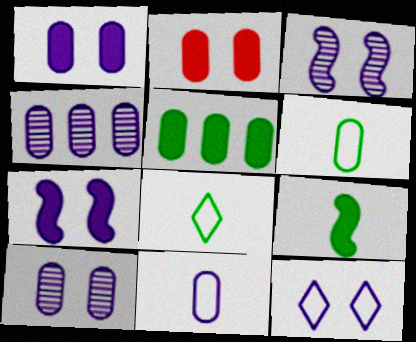[[1, 3, 12], 
[1, 4, 11], 
[2, 4, 6], 
[7, 10, 12]]